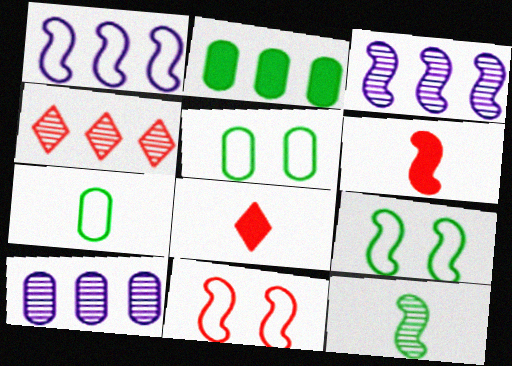[[1, 2, 4], 
[3, 5, 8], 
[3, 6, 9], 
[8, 9, 10]]